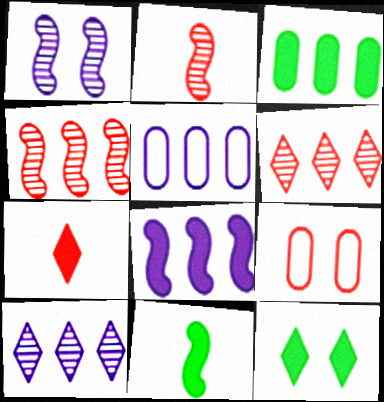[[1, 9, 12], 
[2, 5, 12], 
[3, 11, 12], 
[4, 7, 9], 
[5, 8, 10], 
[9, 10, 11]]